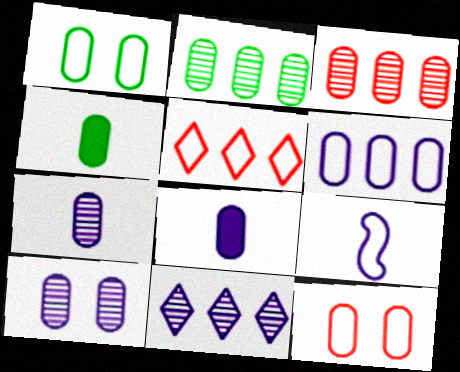[[1, 2, 4], 
[1, 3, 8], 
[1, 5, 9], 
[2, 8, 12], 
[6, 8, 10]]